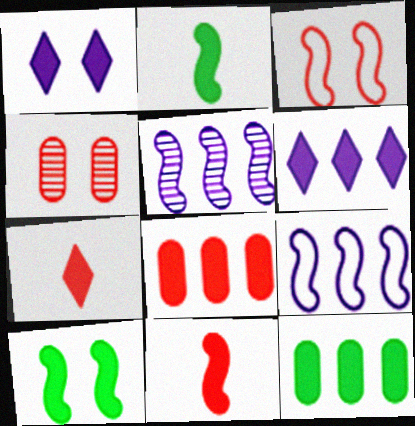[[1, 2, 8], 
[1, 11, 12], 
[2, 3, 5]]